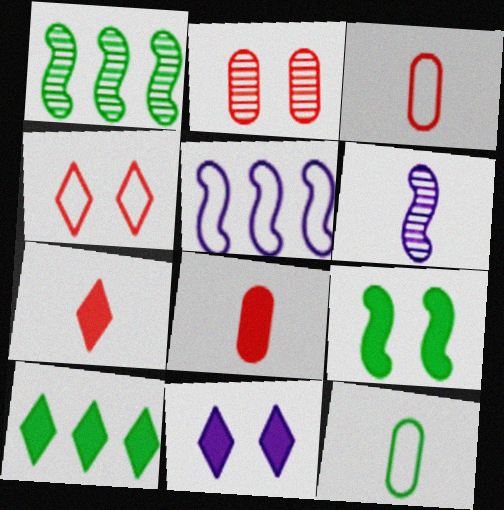[[1, 3, 11], 
[4, 5, 12], 
[6, 7, 12], 
[7, 10, 11]]